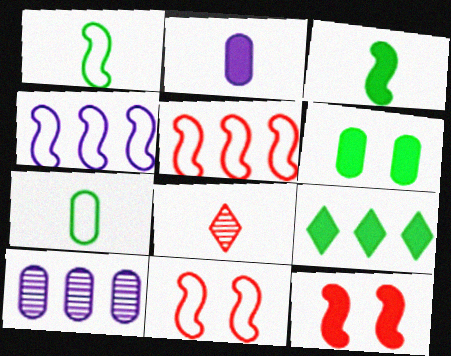[[1, 2, 8], 
[1, 4, 11], 
[2, 9, 12], 
[3, 6, 9], 
[4, 6, 8], 
[5, 9, 10]]